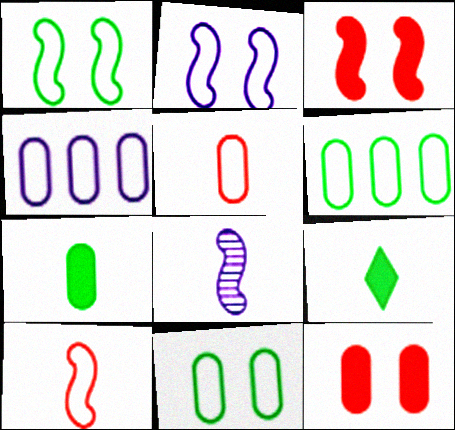[[4, 5, 11], 
[5, 8, 9]]